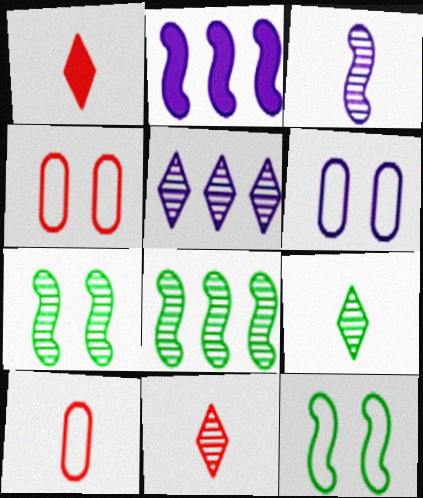[[1, 6, 8], 
[2, 4, 9]]